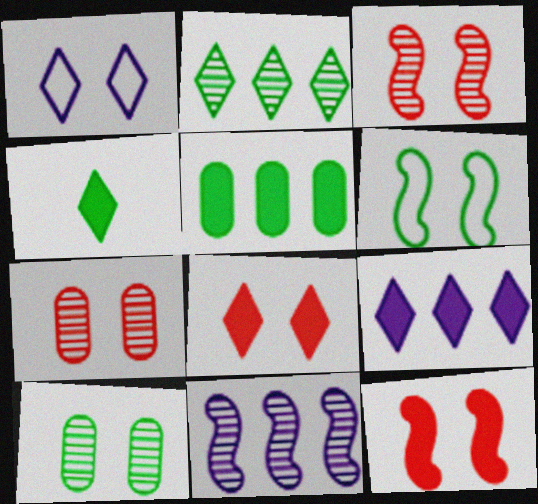[[1, 10, 12], 
[4, 8, 9]]